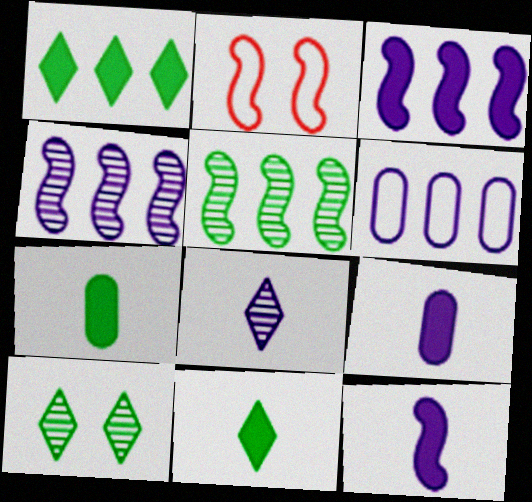[[2, 5, 12]]